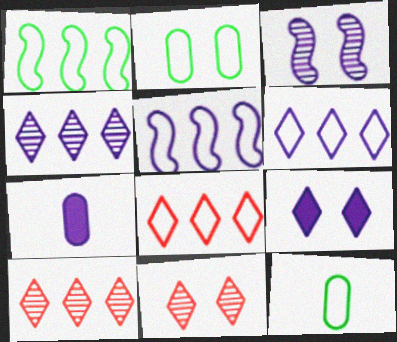[[1, 7, 11], 
[3, 6, 7]]